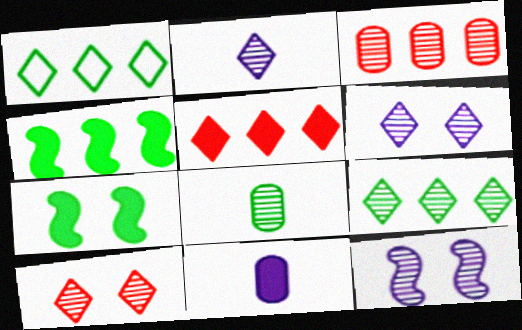[[1, 7, 8], 
[2, 9, 10], 
[5, 7, 11]]